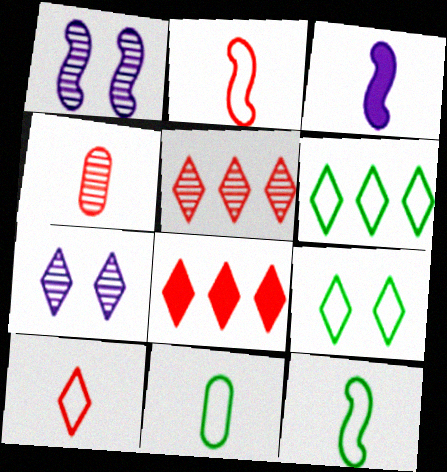[[1, 8, 11]]